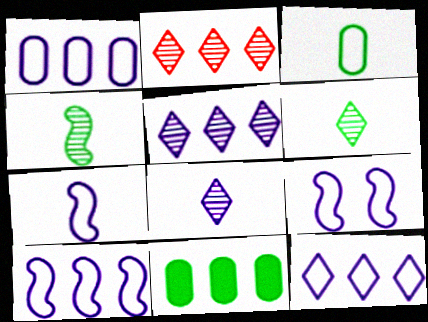[[1, 10, 12], 
[2, 10, 11], 
[7, 9, 10]]